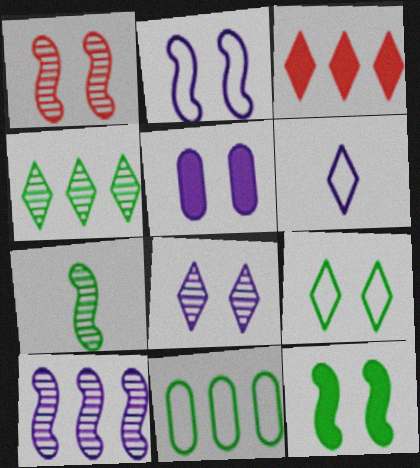[[1, 2, 12], 
[1, 5, 9], 
[1, 7, 10], 
[2, 5, 8], 
[3, 10, 11], 
[5, 6, 10]]